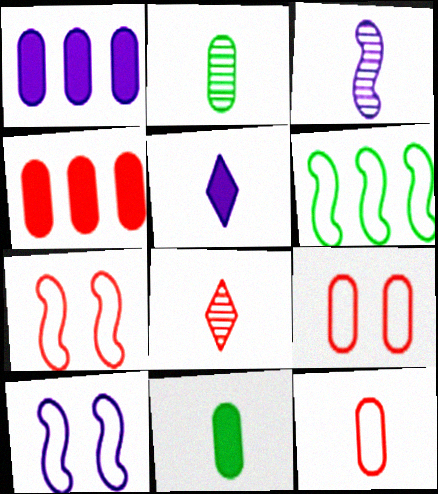[[1, 2, 9], 
[2, 3, 8], 
[4, 7, 8]]